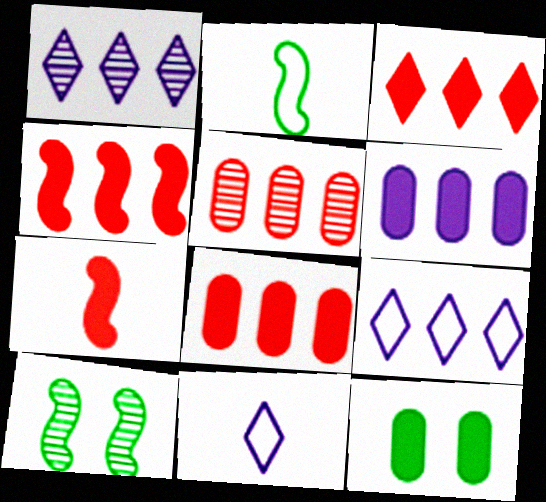[[3, 4, 8], 
[8, 10, 11]]